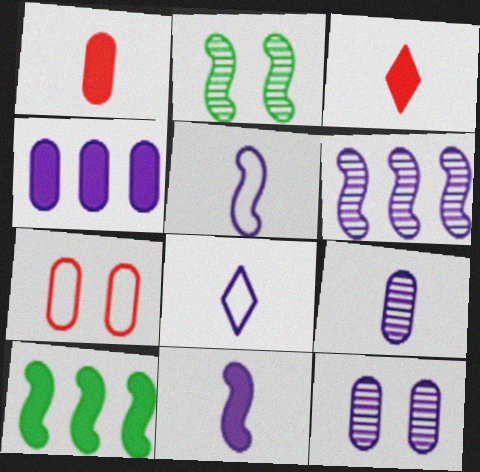[[8, 9, 11]]